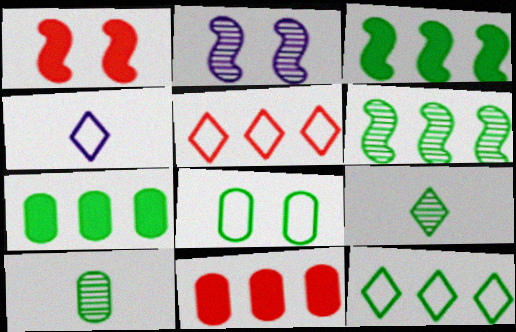[[3, 8, 9], 
[6, 7, 12], 
[7, 8, 10]]